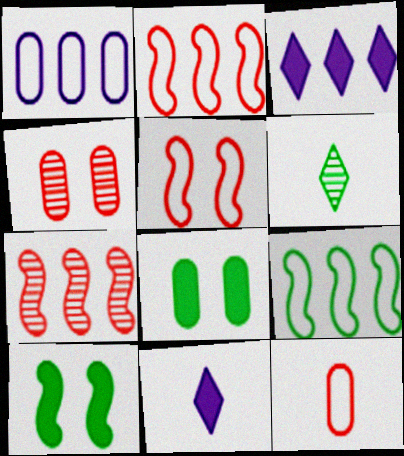[[4, 9, 11], 
[6, 8, 9]]